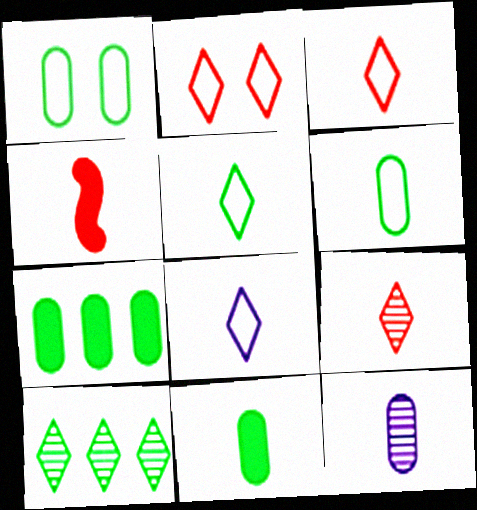[[3, 5, 8], 
[4, 5, 12]]